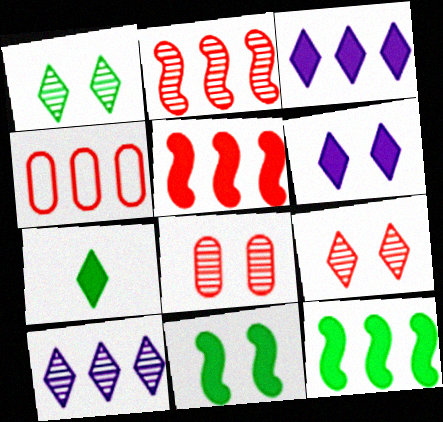[[4, 10, 12]]